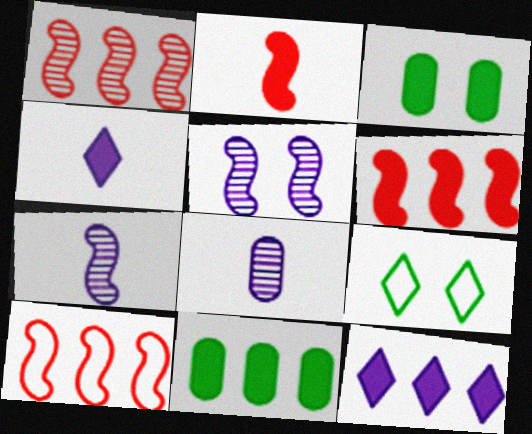[[1, 6, 10], 
[2, 3, 12], 
[3, 4, 6], 
[6, 8, 9], 
[6, 11, 12]]